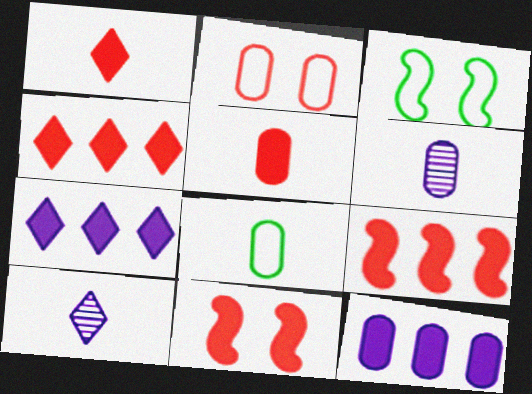[[3, 4, 6], 
[4, 5, 11], 
[5, 6, 8]]